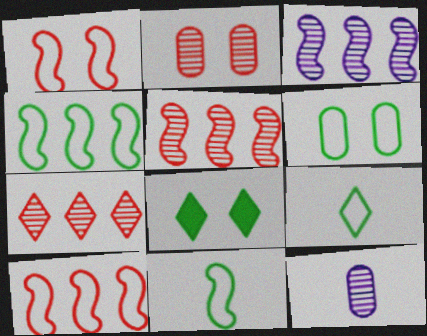[[4, 6, 9], 
[8, 10, 12]]